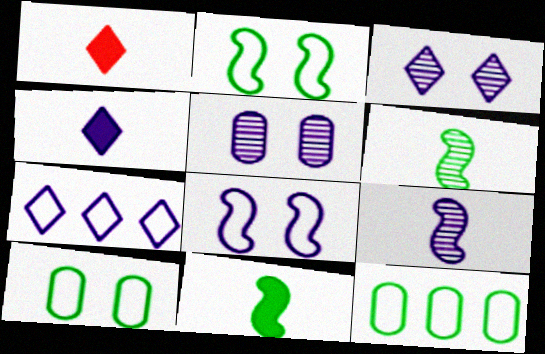[[3, 4, 7]]